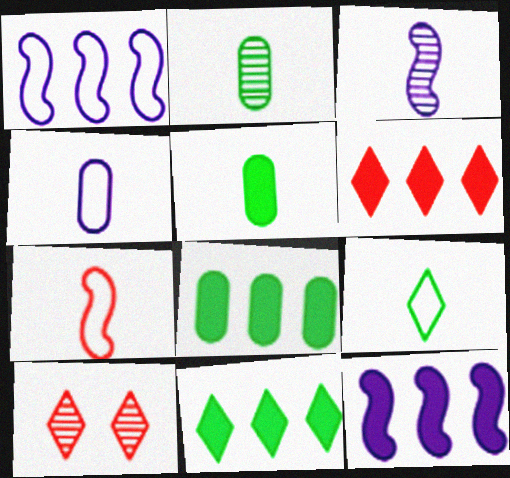[[1, 5, 10], 
[4, 7, 9], 
[6, 8, 12]]